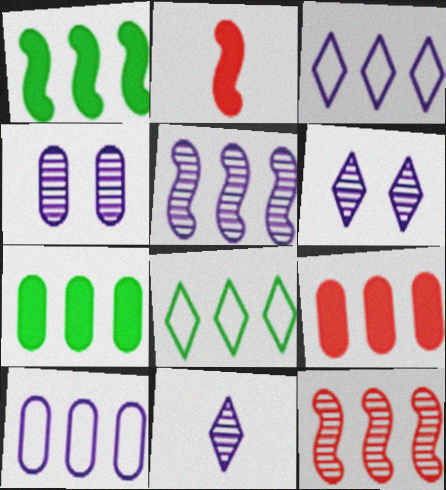[[2, 4, 8], 
[3, 7, 12], 
[4, 5, 11], 
[5, 8, 9]]